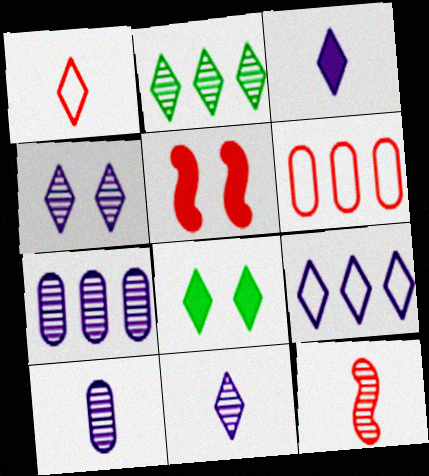[[3, 4, 9]]